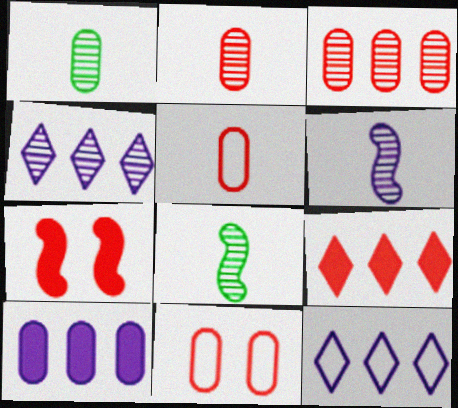[[1, 7, 12], 
[1, 10, 11]]